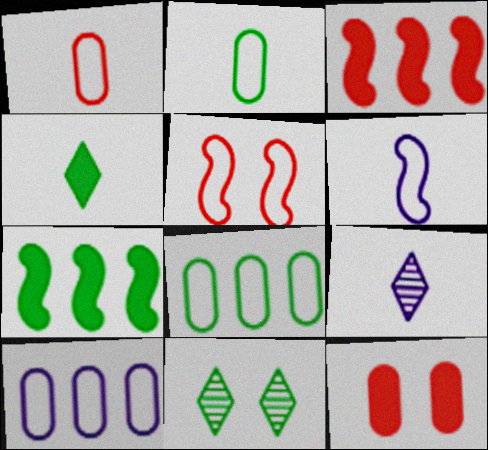[[2, 7, 11]]